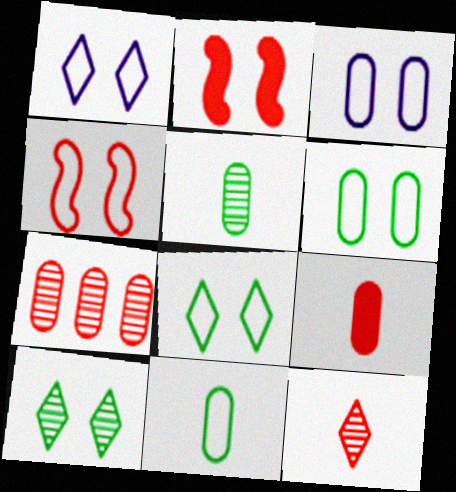[[1, 4, 6], 
[2, 3, 10], 
[3, 4, 8]]